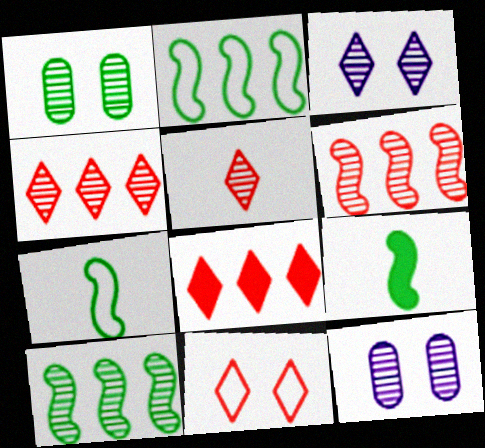[[5, 8, 11], 
[5, 10, 12], 
[7, 8, 12]]